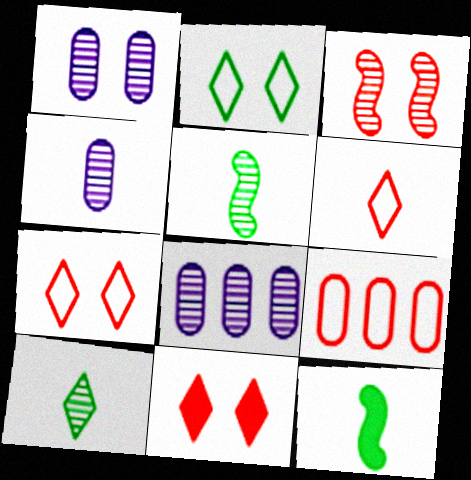[[1, 4, 8], 
[3, 8, 10], 
[4, 6, 12], 
[7, 8, 12]]